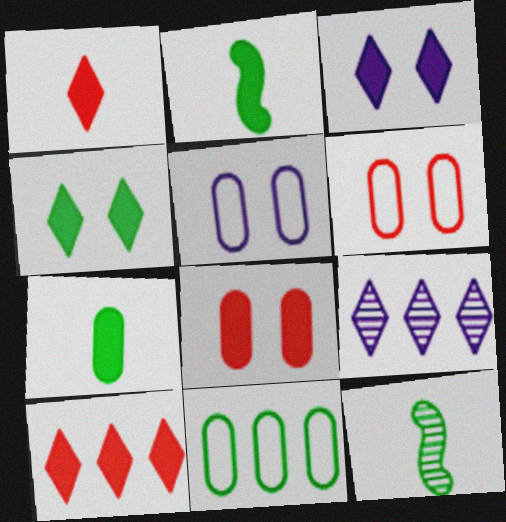[[2, 6, 9], 
[4, 11, 12], 
[5, 10, 12]]